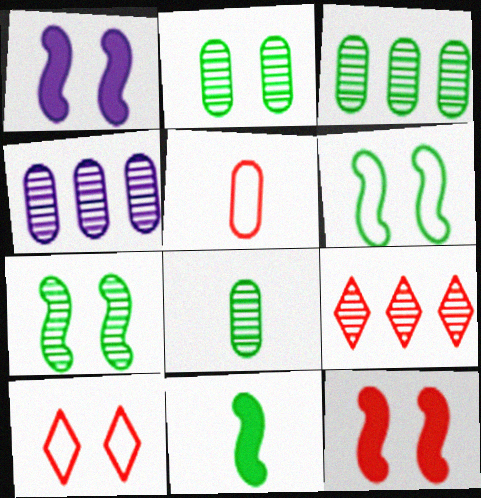[[1, 2, 10], 
[2, 3, 8], 
[4, 10, 11], 
[5, 9, 12]]